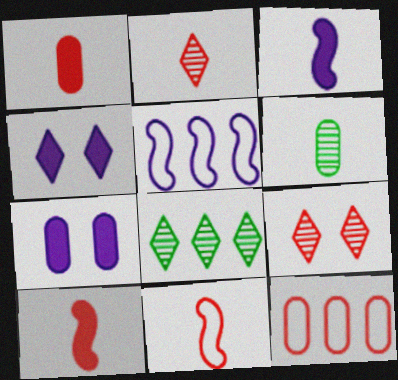[[1, 2, 11], 
[6, 7, 12], 
[7, 8, 11], 
[9, 10, 12]]